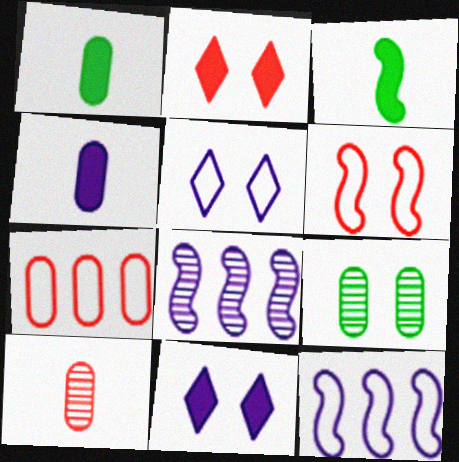[[3, 6, 8], 
[4, 5, 8], 
[4, 7, 9], 
[6, 9, 11]]